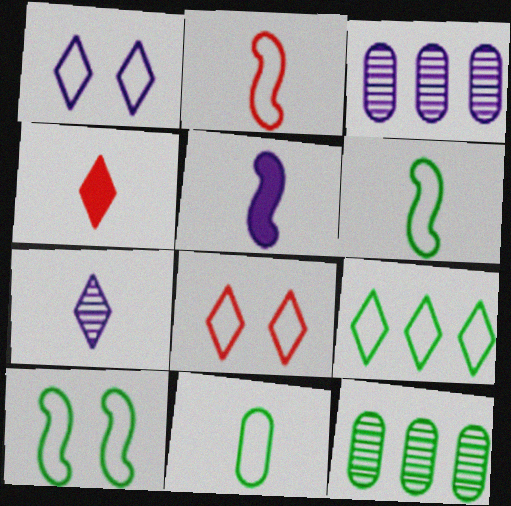[[1, 3, 5], 
[3, 4, 10], 
[5, 8, 12], 
[9, 10, 11]]